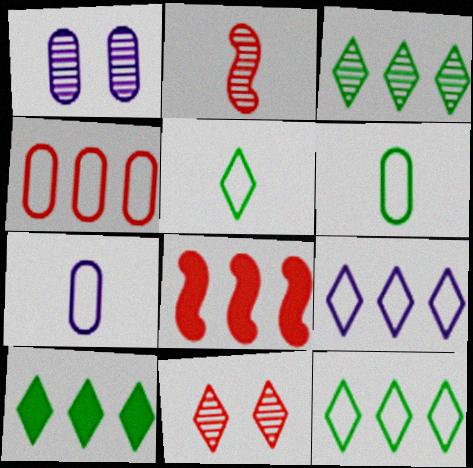[[1, 2, 3], 
[1, 5, 8], 
[3, 10, 12]]